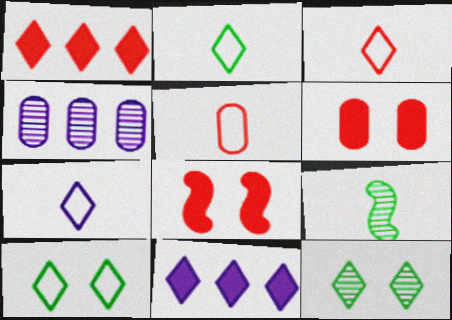[[1, 7, 12], 
[2, 3, 7], 
[2, 4, 8], 
[3, 11, 12]]